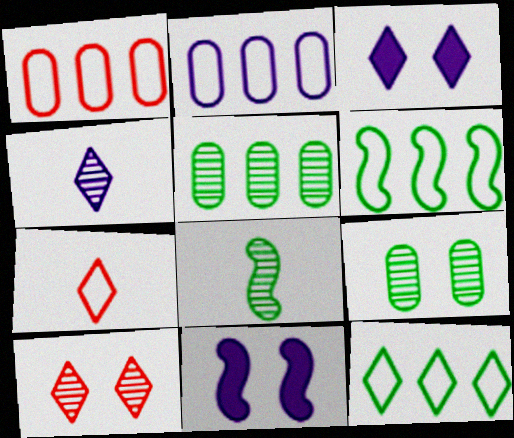[[1, 3, 8], 
[2, 4, 11], 
[5, 7, 11]]